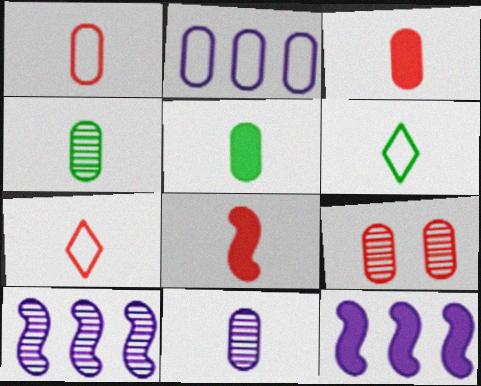[[1, 5, 11], 
[2, 5, 9], 
[6, 8, 11], 
[6, 9, 12]]